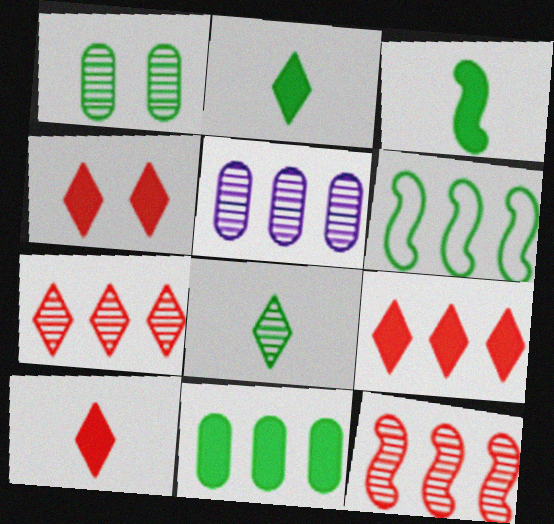[[1, 2, 6], 
[4, 9, 10], 
[5, 6, 9]]